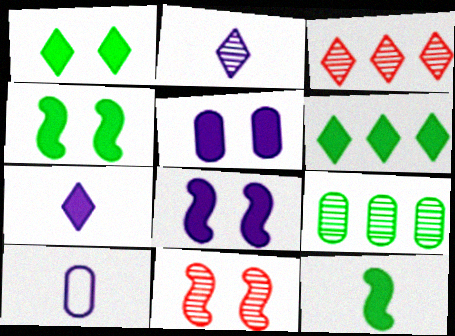[[2, 9, 11], 
[3, 4, 10], 
[6, 10, 11]]